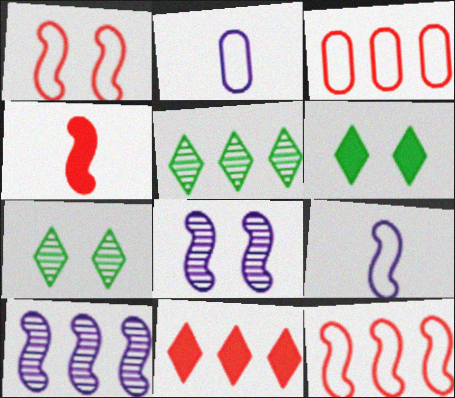[]